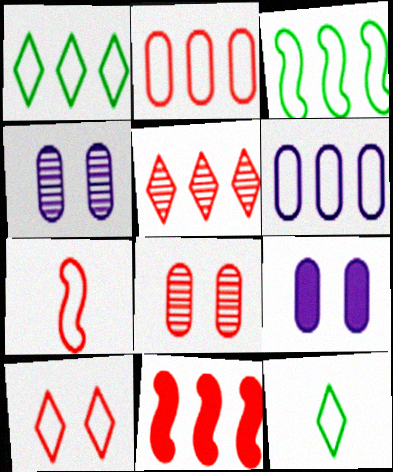[[2, 5, 11], 
[2, 7, 10], 
[4, 11, 12]]